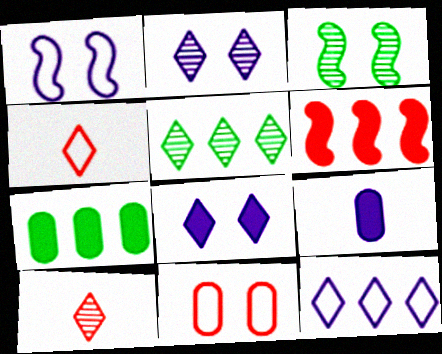[[1, 7, 10], 
[2, 5, 10], 
[3, 8, 11], 
[4, 5, 8], 
[6, 10, 11]]